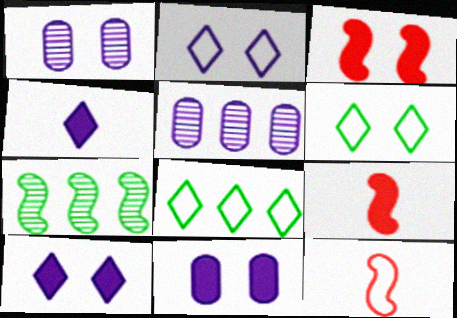[[1, 3, 6], 
[1, 8, 9], 
[5, 6, 9]]